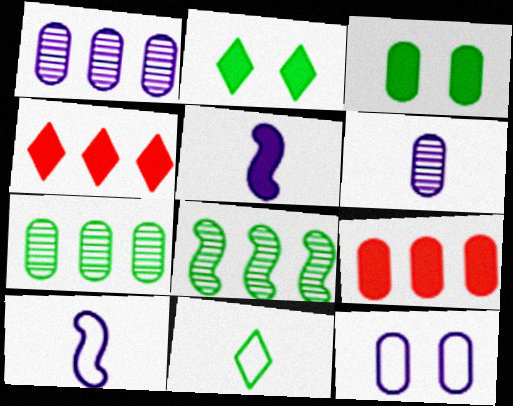[[2, 5, 9], 
[3, 4, 5], 
[3, 8, 11]]